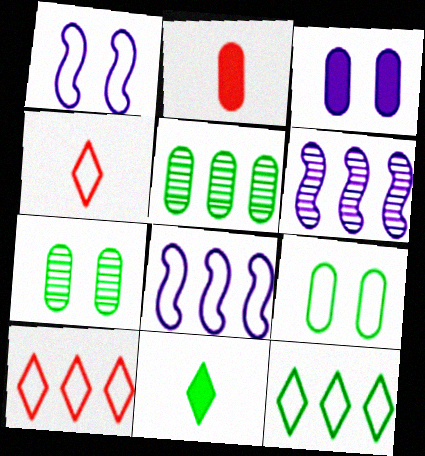[[4, 8, 9]]